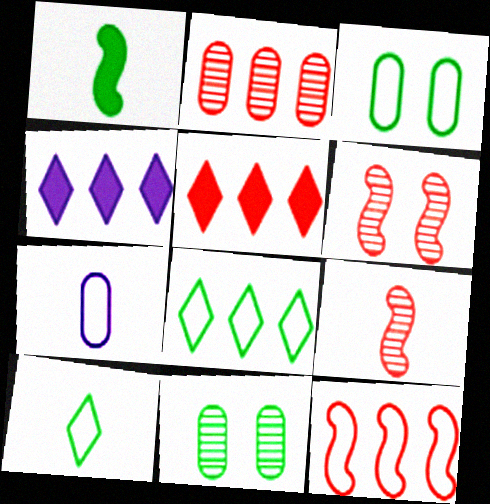[[1, 8, 11], 
[2, 5, 12], 
[3, 4, 9]]